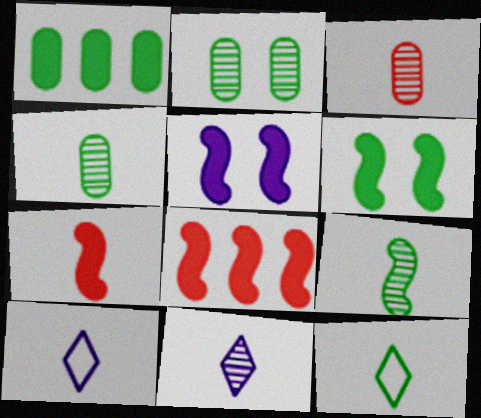[[2, 8, 10], 
[3, 9, 11], 
[4, 7, 10]]